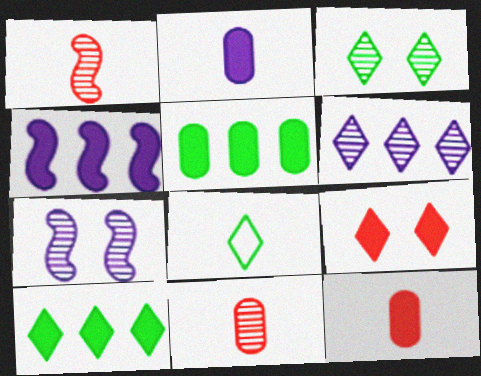[[1, 2, 8], 
[3, 8, 10], 
[6, 8, 9]]